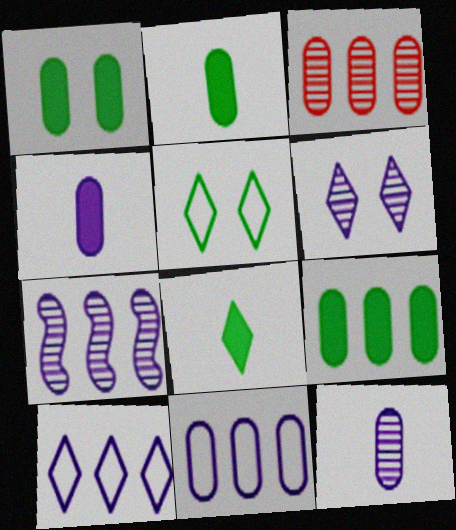[[1, 2, 9], 
[3, 9, 11], 
[6, 7, 12]]